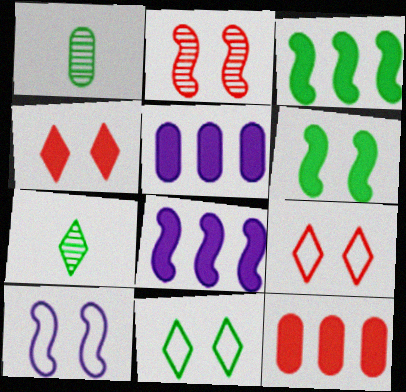[[1, 3, 11], 
[1, 8, 9], 
[2, 6, 10], 
[7, 10, 12]]